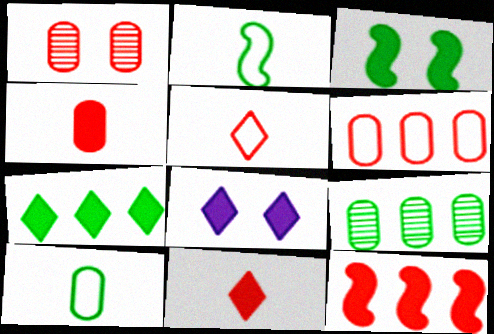[[1, 4, 6], 
[1, 5, 12], 
[7, 8, 11]]